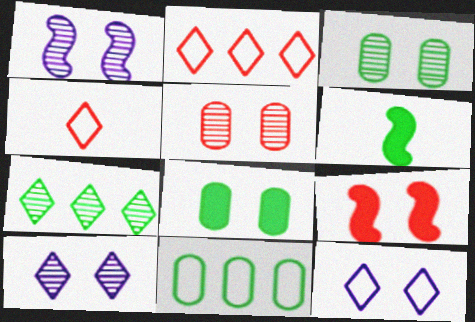[[3, 9, 12]]